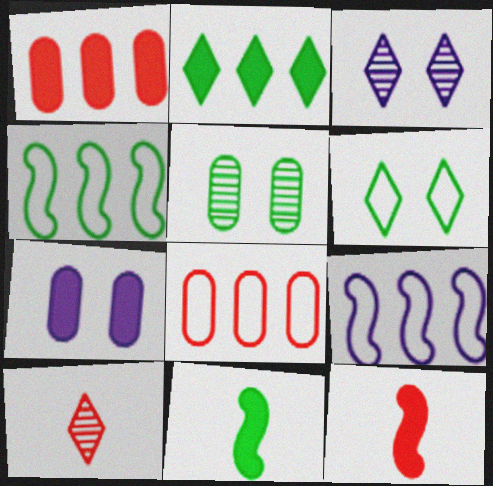[[2, 7, 12], 
[3, 8, 11], 
[4, 7, 10]]